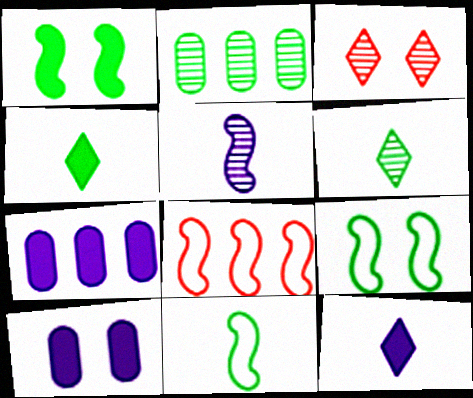[[1, 5, 8], 
[2, 3, 5], 
[2, 4, 9], 
[3, 7, 11], 
[3, 9, 10], 
[6, 8, 10]]